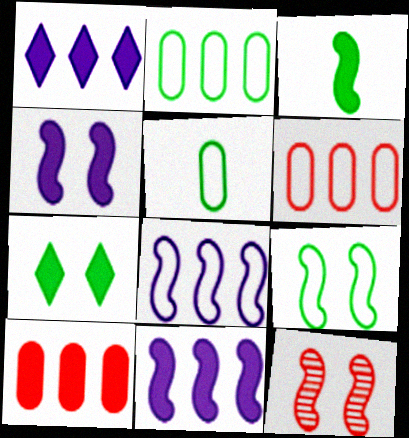[[1, 5, 12], 
[3, 8, 12], 
[4, 9, 12]]